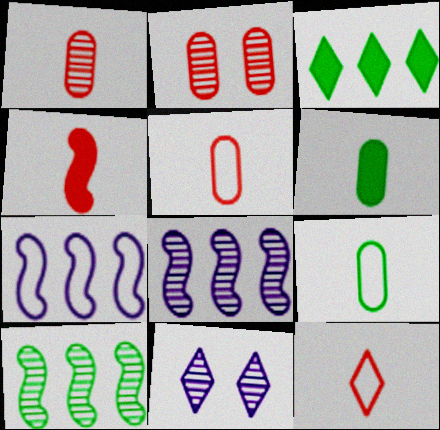[[1, 4, 12], 
[1, 10, 11], 
[3, 11, 12]]